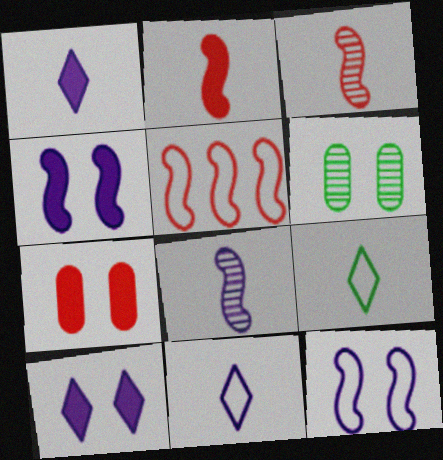[[1, 5, 6]]